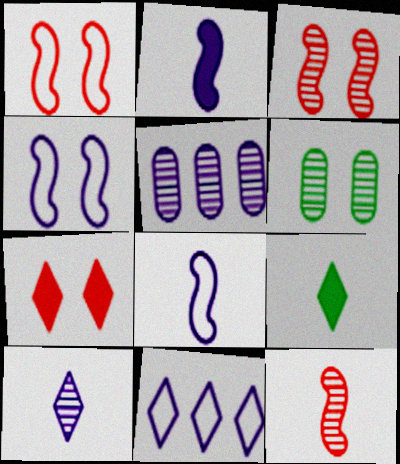[[1, 5, 9], 
[4, 6, 7]]